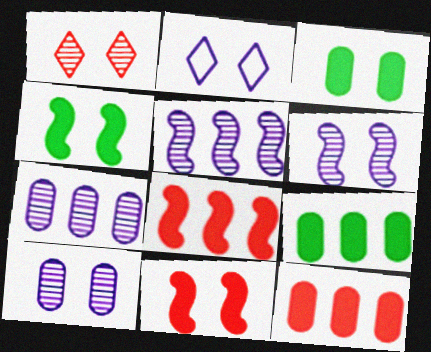[]